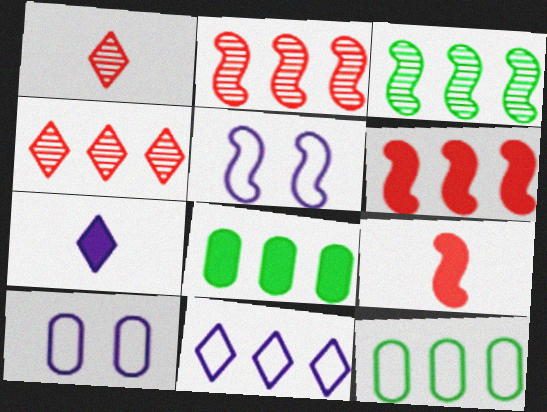[[1, 5, 8], 
[2, 8, 11], 
[3, 5, 9]]